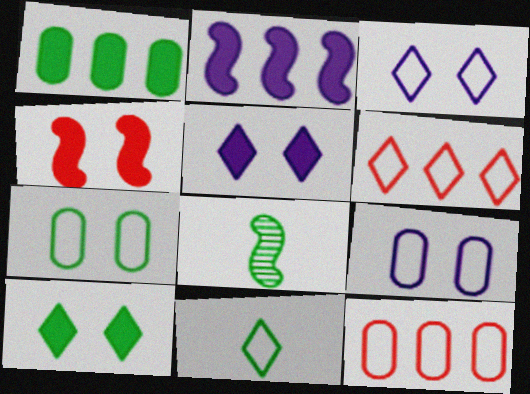[[3, 6, 11], 
[5, 8, 12]]